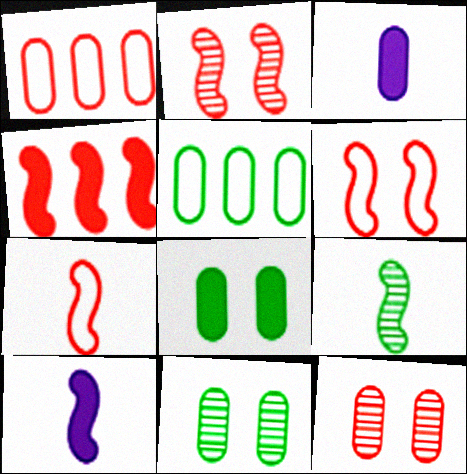[[1, 3, 11], 
[2, 4, 7], 
[3, 5, 12], 
[7, 9, 10]]